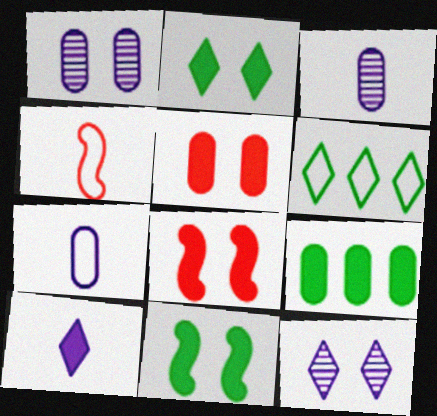[[3, 6, 8], 
[4, 9, 12], 
[8, 9, 10]]